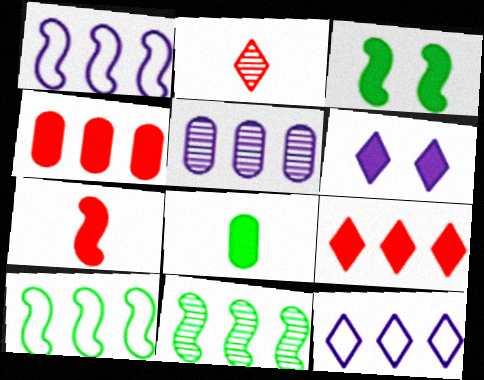[[4, 11, 12], 
[5, 9, 10]]